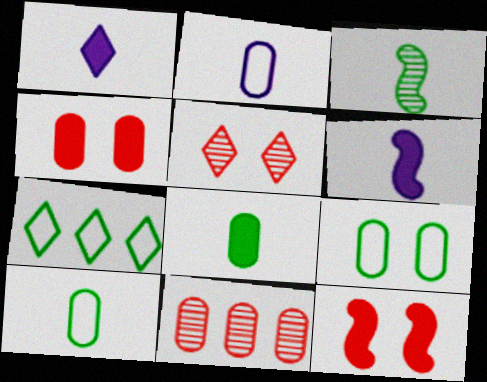[[1, 5, 7]]